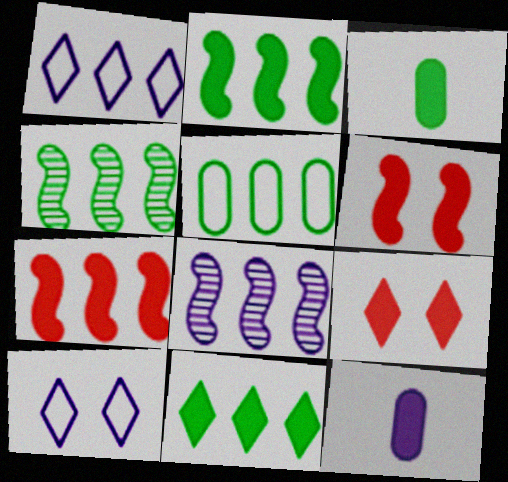[[2, 9, 12], 
[4, 5, 11], 
[6, 11, 12], 
[8, 10, 12]]